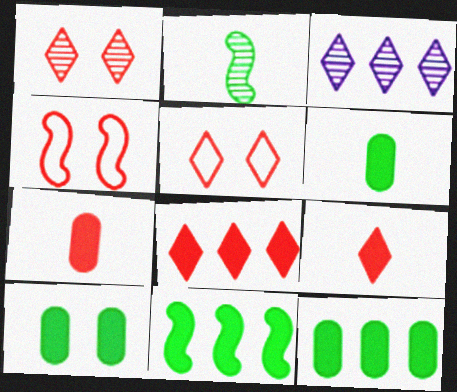[[3, 4, 6], 
[6, 10, 12]]